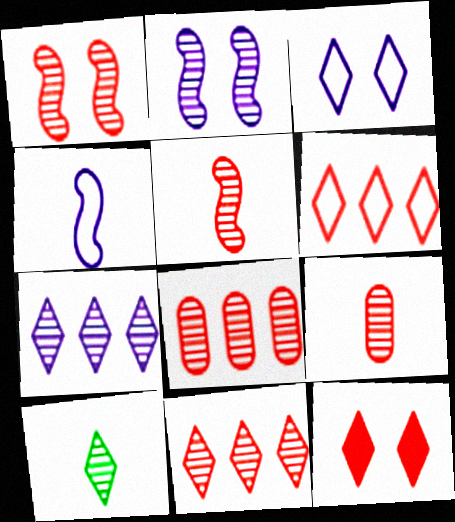[[1, 9, 11], 
[2, 8, 10]]